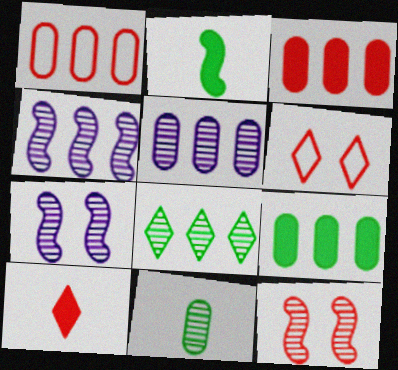[[1, 5, 9], 
[1, 10, 12], 
[2, 5, 6]]